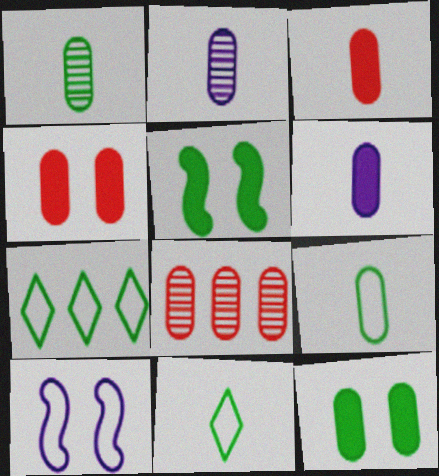[[1, 5, 7], 
[2, 3, 9]]